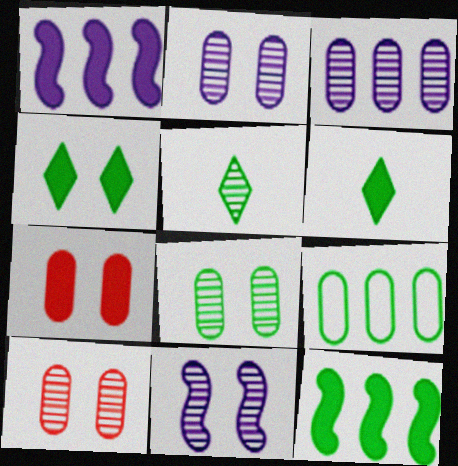[[1, 6, 7], 
[2, 8, 10]]